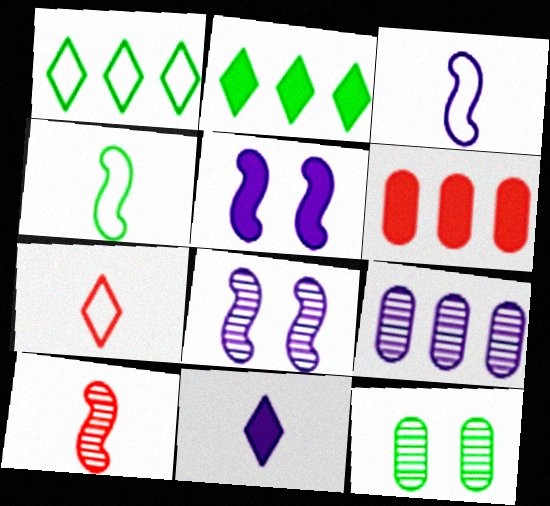[[2, 4, 12]]